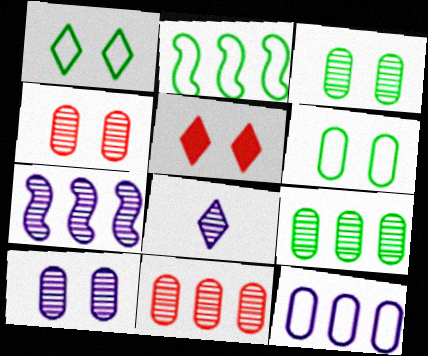[[3, 4, 10], 
[7, 8, 10]]